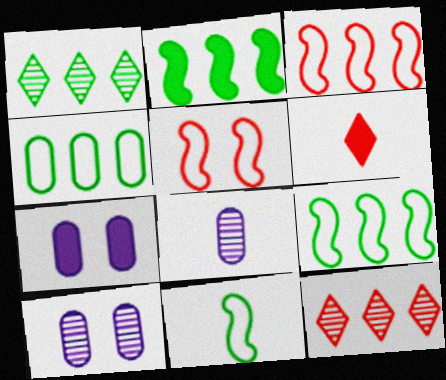[[1, 2, 4], 
[2, 6, 7], 
[6, 8, 11], 
[6, 9, 10], 
[7, 11, 12]]